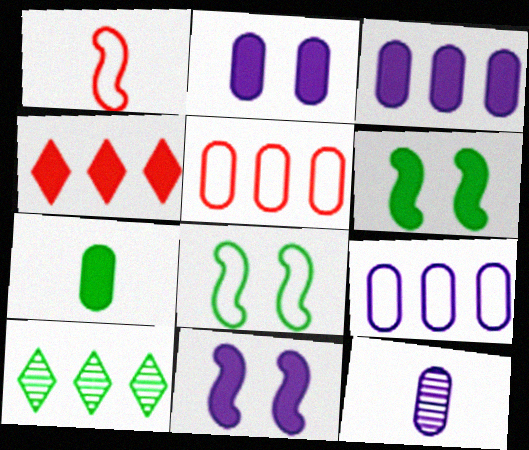[[1, 2, 10], 
[2, 9, 12], 
[4, 7, 11], 
[4, 8, 12], 
[7, 8, 10]]